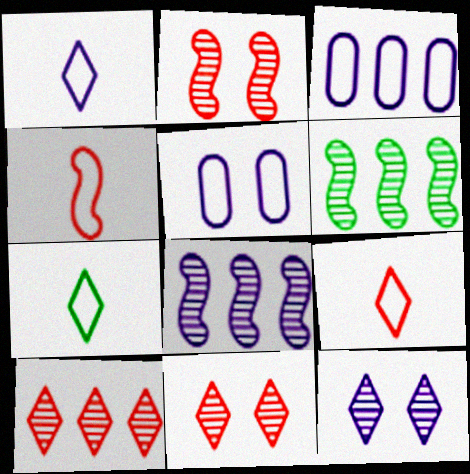[[1, 7, 9]]